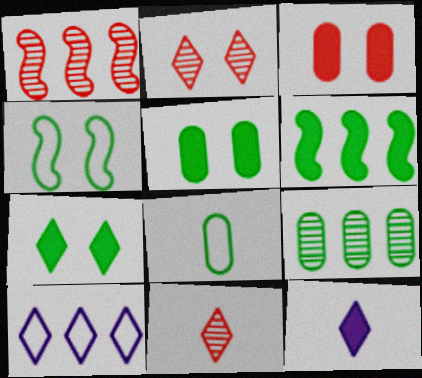[[3, 6, 12], 
[5, 8, 9], 
[7, 10, 11]]